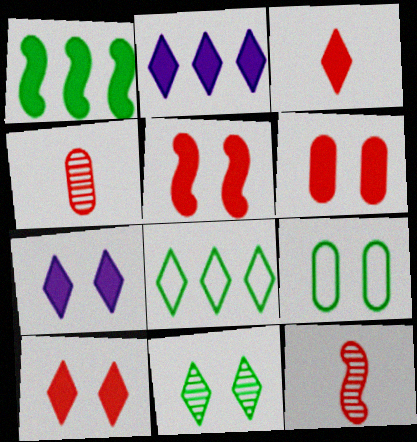[[2, 9, 12], 
[5, 6, 10]]